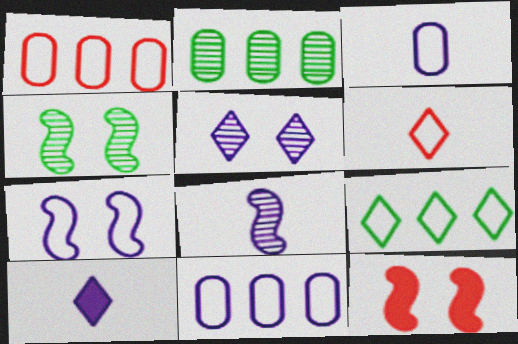[[1, 4, 10], 
[3, 8, 10], 
[4, 7, 12]]